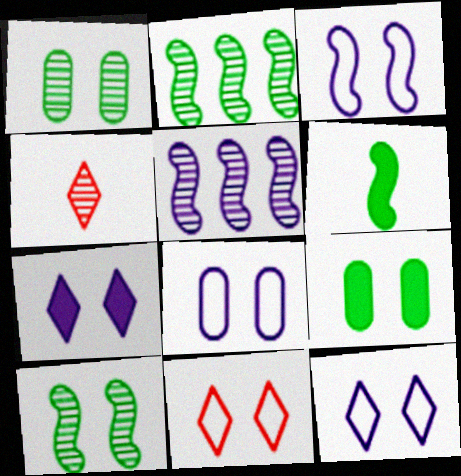[[1, 4, 5], 
[3, 8, 12]]